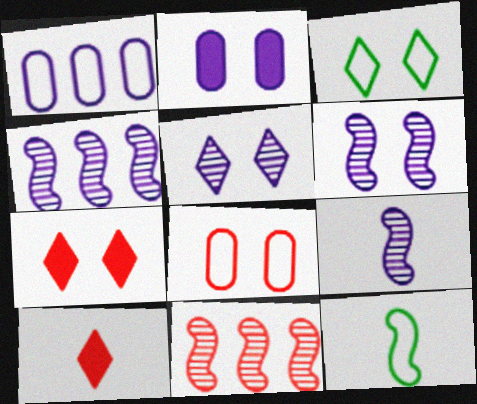[[3, 5, 7], 
[4, 6, 9], 
[8, 10, 11]]